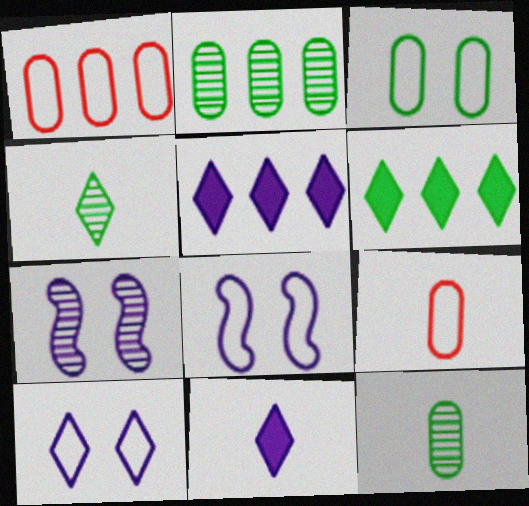[[6, 7, 9]]